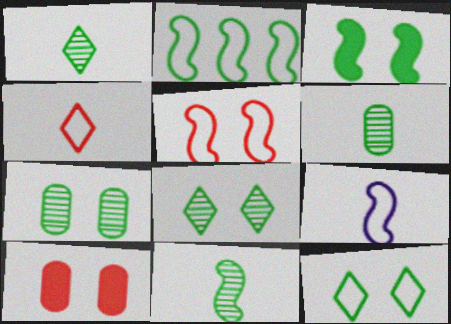[[1, 6, 11], 
[2, 3, 11], 
[2, 5, 9], 
[3, 7, 12]]